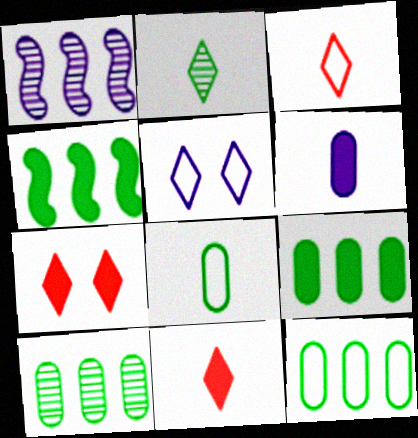[[1, 5, 6], 
[1, 7, 8], 
[4, 6, 7], 
[9, 10, 12]]